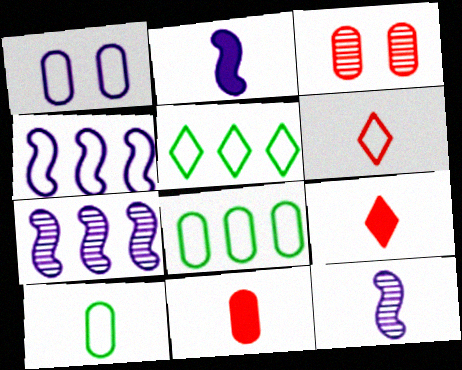[[2, 3, 5], 
[9, 10, 12]]